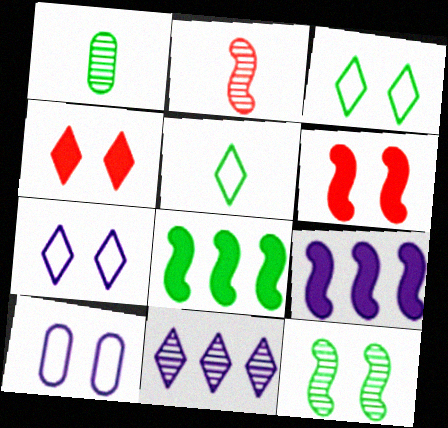[[1, 3, 8], 
[4, 5, 11], 
[4, 10, 12]]